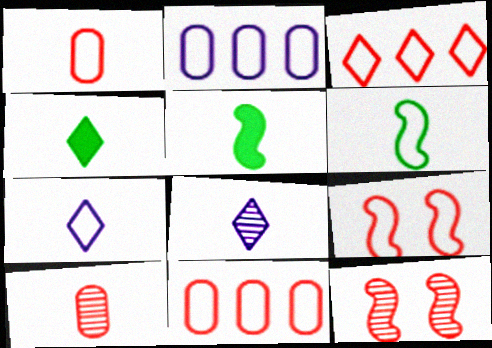[[1, 3, 9], 
[1, 5, 8], 
[1, 6, 7], 
[2, 4, 12], 
[5, 7, 10]]